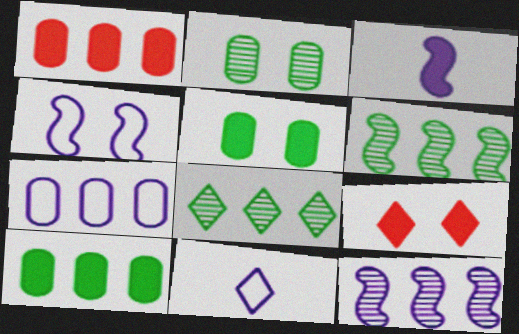[[2, 4, 9], 
[3, 4, 12], 
[3, 9, 10], 
[4, 7, 11], 
[8, 9, 11]]